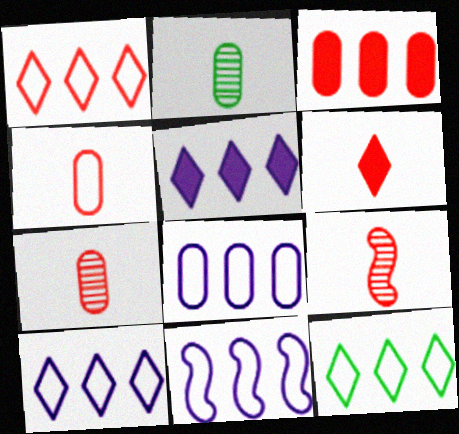[[1, 10, 12], 
[4, 6, 9], 
[8, 10, 11]]